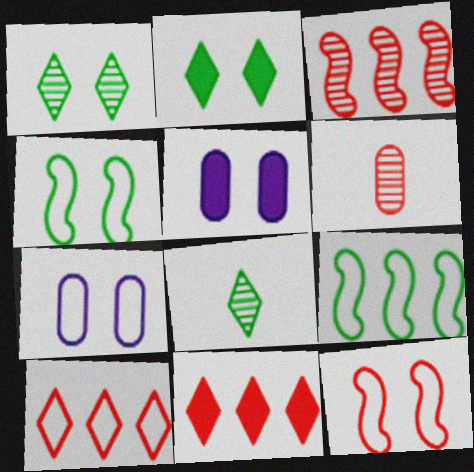[[1, 5, 12], 
[6, 11, 12]]